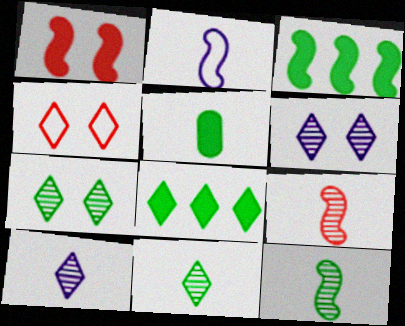[[4, 8, 10]]